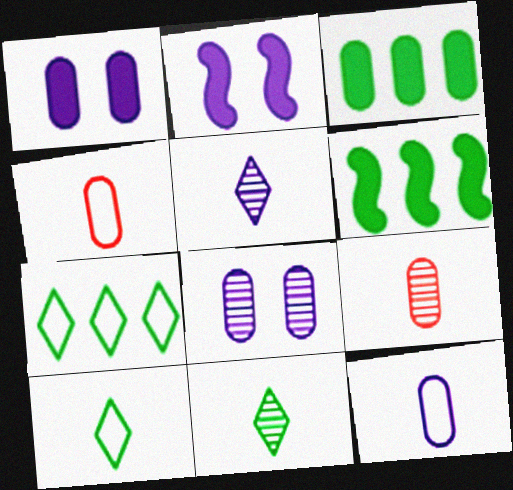[[2, 7, 9], 
[3, 4, 8]]